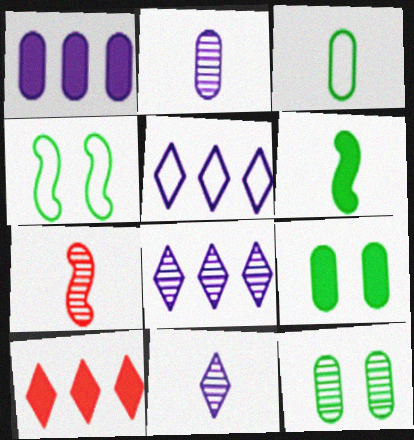[[2, 4, 10], 
[5, 7, 9], 
[7, 8, 12]]